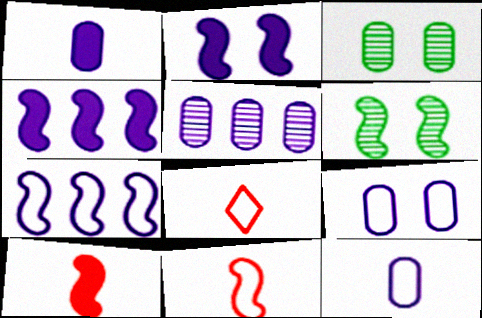[[1, 5, 9], 
[3, 4, 8], 
[4, 6, 11], 
[6, 7, 10]]